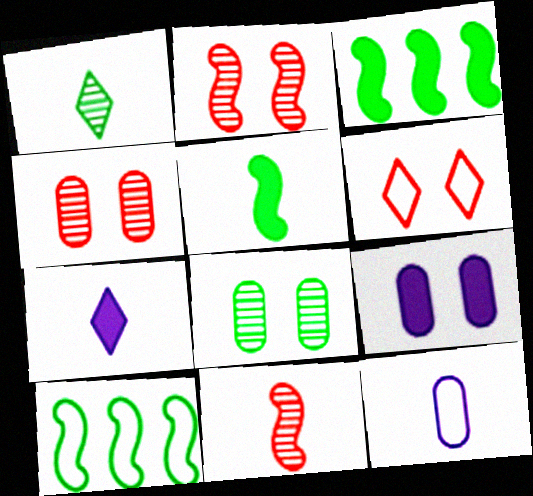[[4, 7, 10], 
[6, 10, 12]]